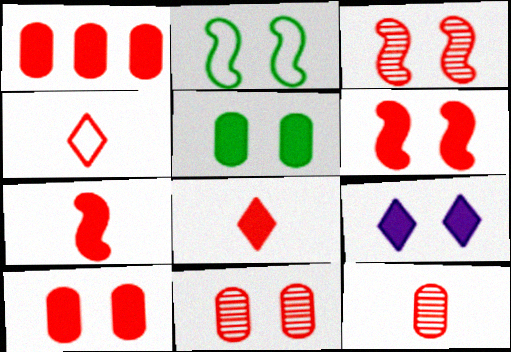[[1, 3, 4], 
[1, 6, 8], 
[2, 9, 11], 
[4, 7, 12], 
[5, 6, 9]]